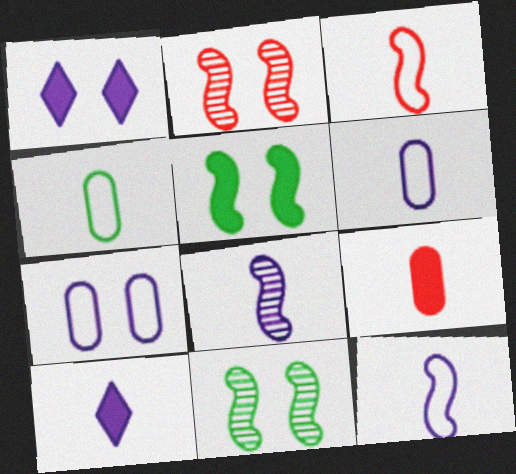[[6, 8, 10]]